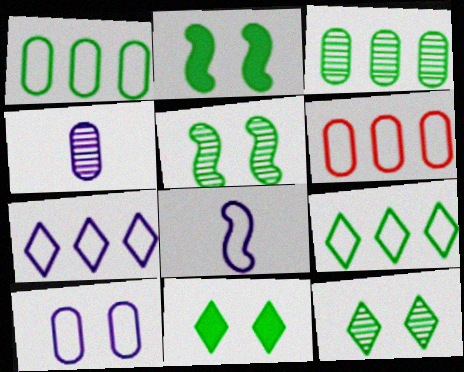[[7, 8, 10]]